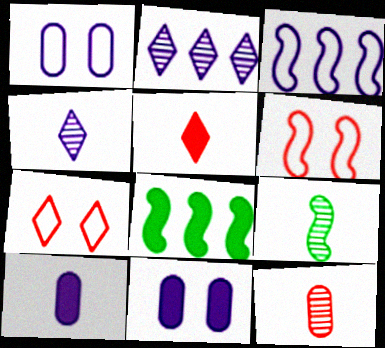[[3, 4, 11], 
[4, 9, 12], 
[5, 8, 11]]